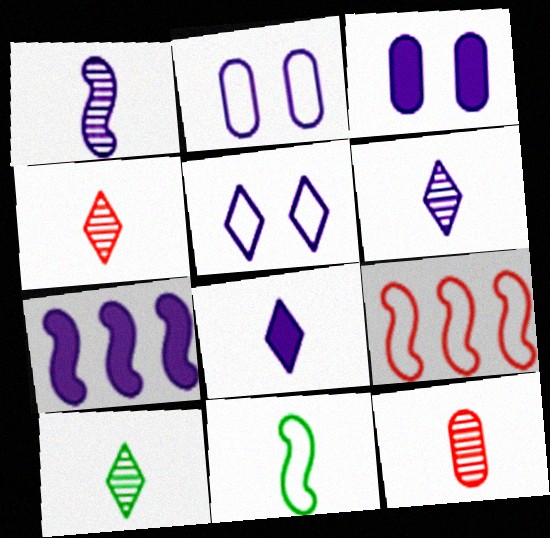[[1, 10, 12], 
[2, 6, 7], 
[3, 7, 8], 
[3, 9, 10], 
[4, 6, 10], 
[8, 11, 12]]